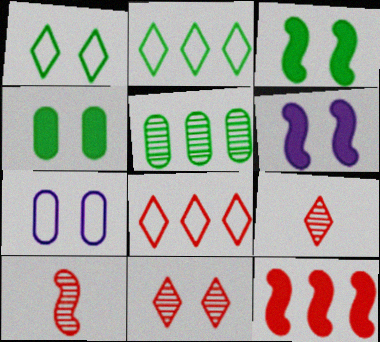[[3, 7, 11]]